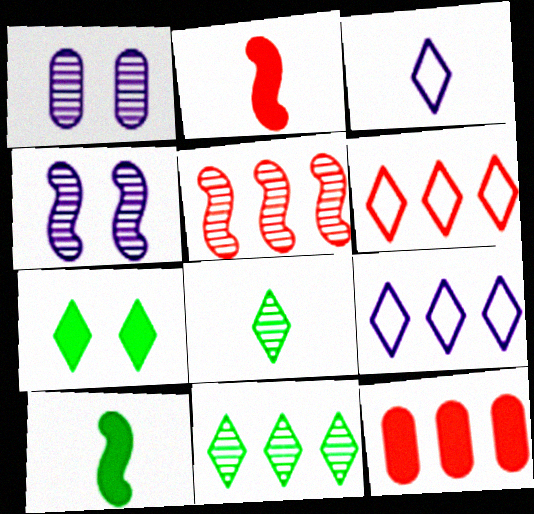[[1, 5, 8], 
[1, 6, 10], 
[5, 6, 12]]